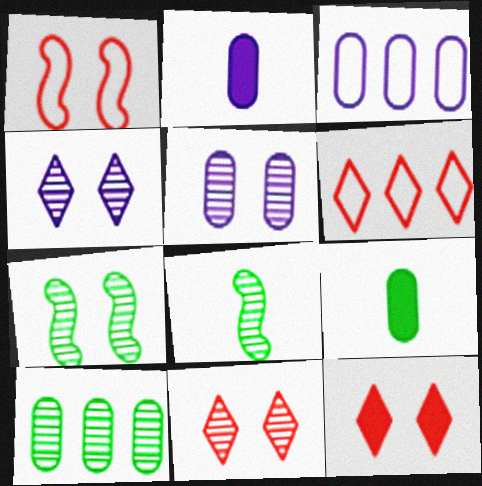[[2, 3, 5], 
[2, 6, 7], 
[3, 8, 12], 
[5, 7, 11]]